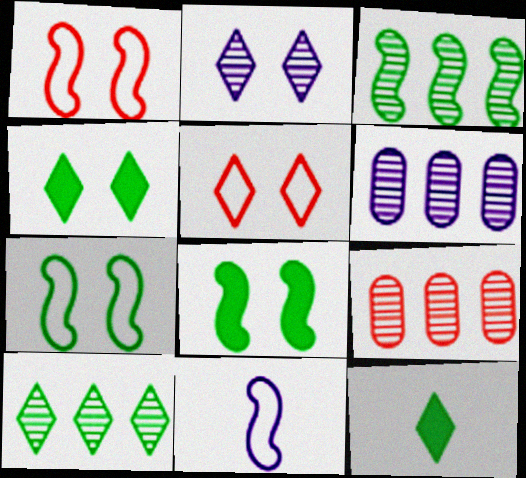[[1, 6, 12], 
[2, 4, 5], 
[4, 9, 11]]